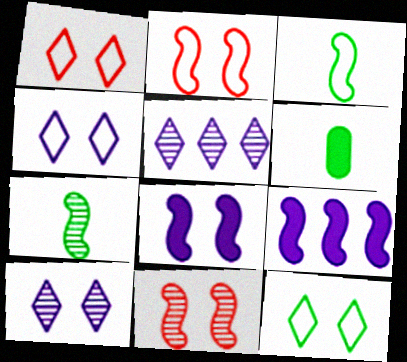[[1, 4, 12], 
[2, 5, 6], 
[2, 7, 9], 
[3, 9, 11]]